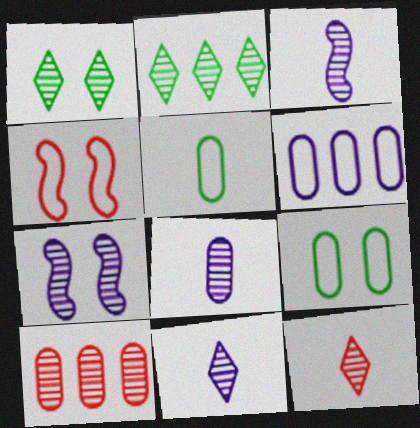[[1, 3, 10], 
[3, 8, 11]]